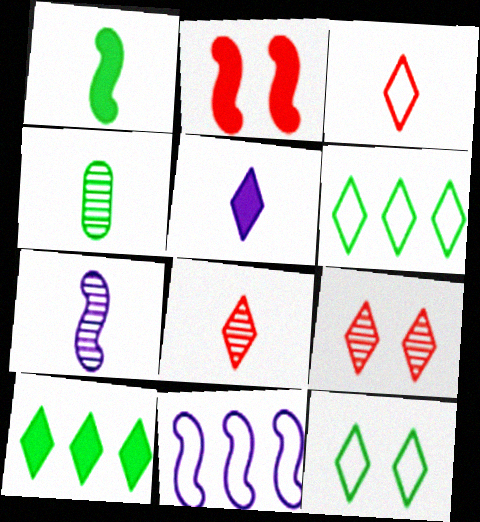[[4, 7, 8], 
[5, 6, 9]]